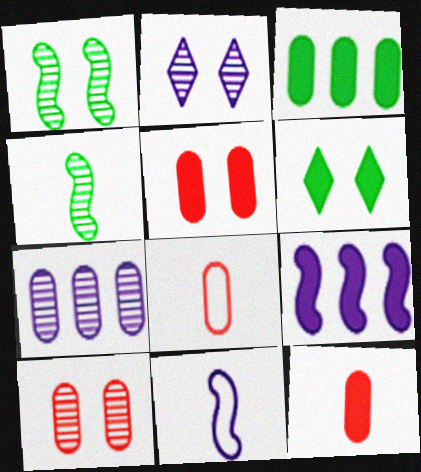[[1, 2, 10], 
[6, 9, 12]]